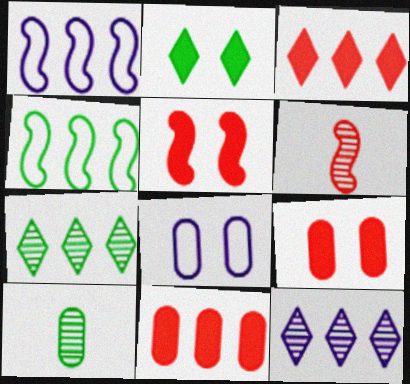[[1, 7, 11], 
[2, 4, 10], 
[4, 11, 12], 
[8, 10, 11]]